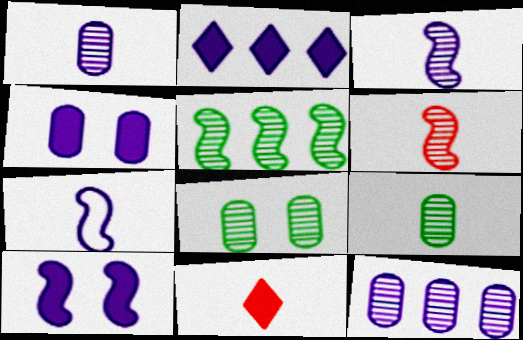[[7, 9, 11]]